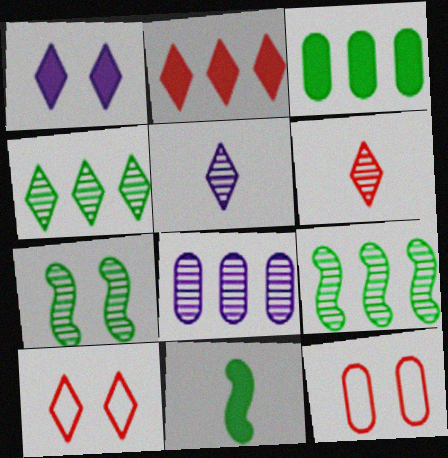[[1, 7, 12], 
[2, 6, 10], 
[6, 7, 8], 
[8, 10, 11]]